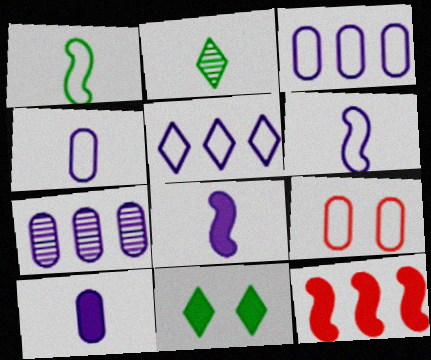[[1, 5, 9], 
[10, 11, 12]]